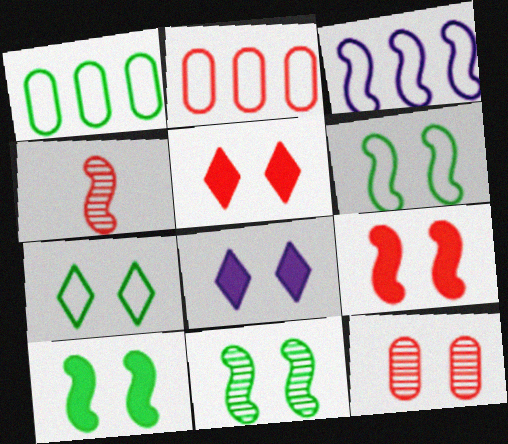[[1, 4, 8], 
[2, 4, 5], 
[3, 4, 10], 
[6, 8, 12], 
[6, 10, 11]]